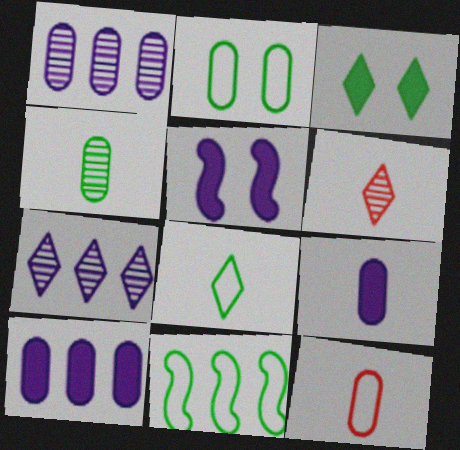[[2, 8, 11], 
[3, 4, 11], 
[4, 9, 12]]